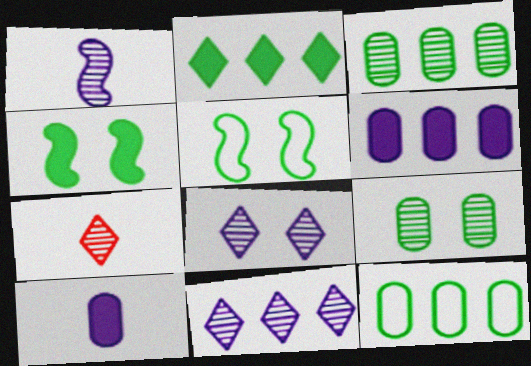[[5, 6, 7]]